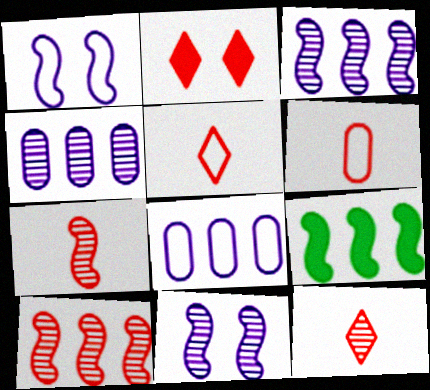[[1, 7, 9], 
[2, 6, 10]]